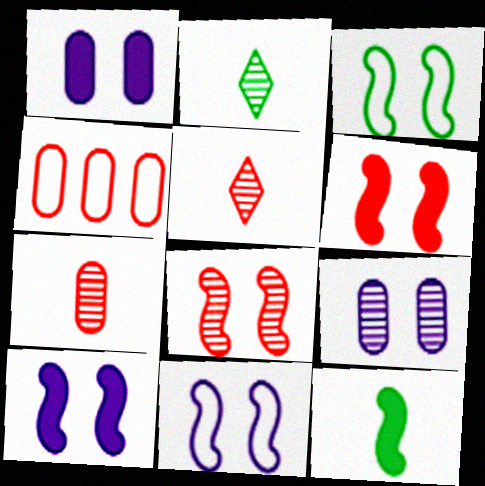[[2, 4, 10], 
[3, 8, 10], 
[4, 5, 6]]